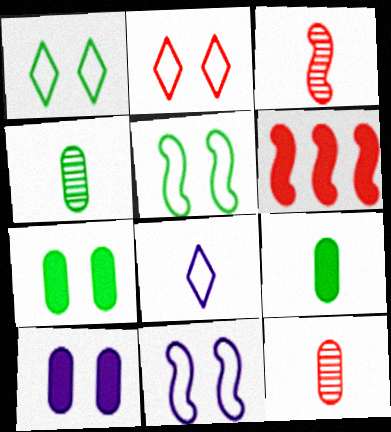[[2, 6, 12], 
[3, 8, 9]]